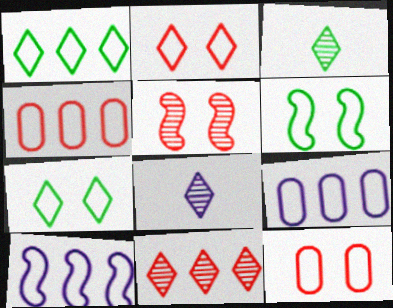[[1, 4, 10]]